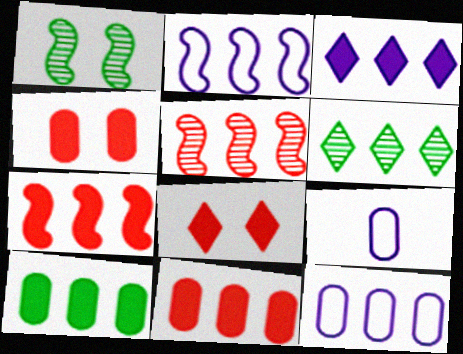[[2, 6, 11], 
[3, 7, 10], 
[6, 7, 12]]